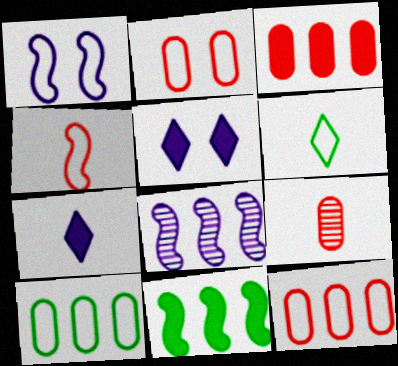[[1, 6, 12], 
[2, 3, 9]]